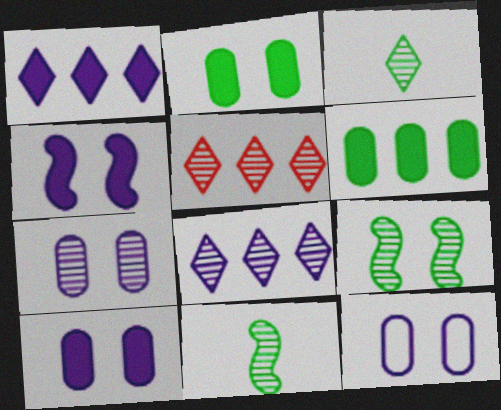[[5, 7, 11], 
[7, 10, 12]]